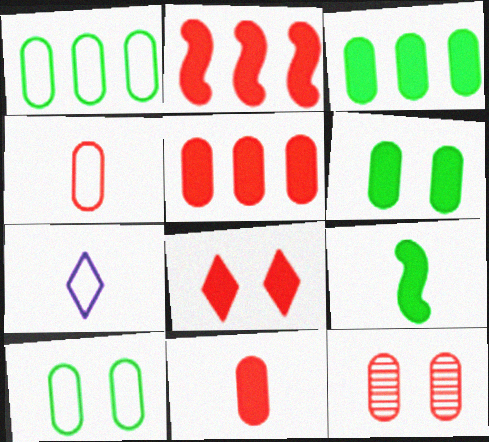[[2, 8, 11], 
[4, 5, 12]]